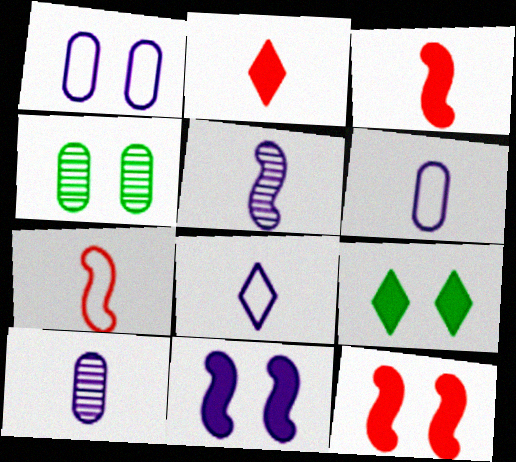[]